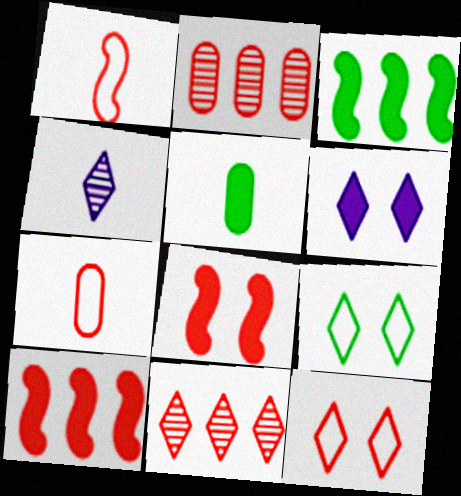[[1, 4, 5], 
[5, 6, 10], 
[7, 8, 11]]